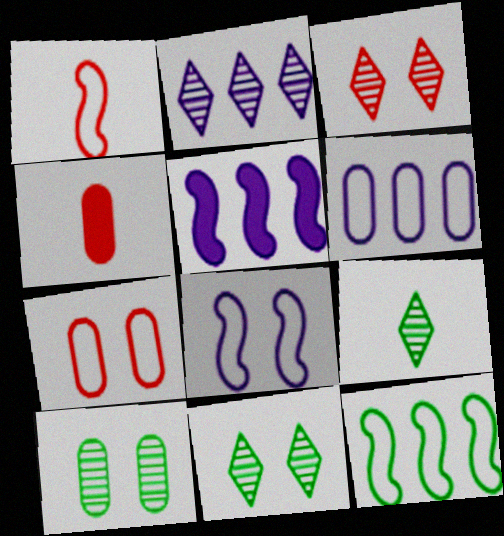[[1, 8, 12], 
[2, 3, 9], 
[2, 5, 6], 
[4, 6, 10], 
[5, 7, 9]]